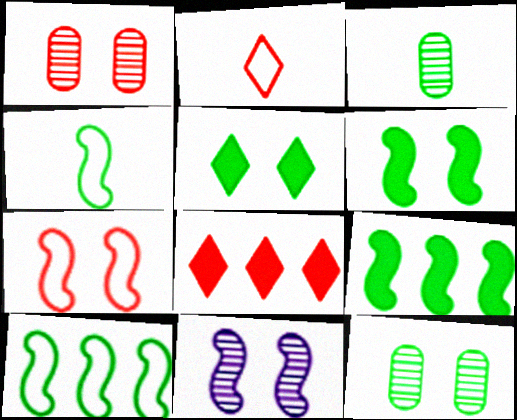[[3, 5, 10], 
[6, 7, 11]]